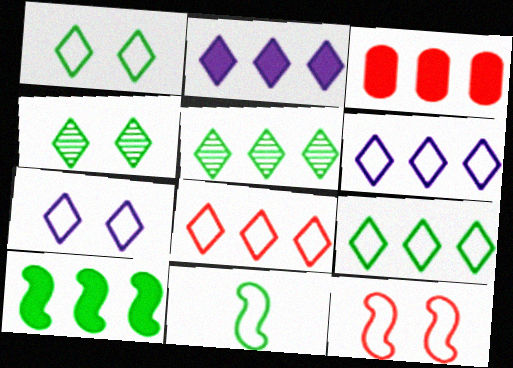[[2, 3, 10], 
[2, 5, 8], 
[6, 8, 9]]